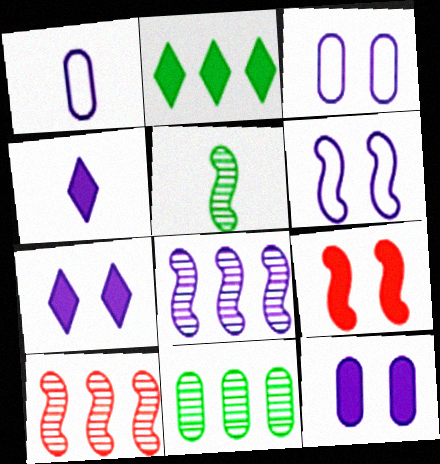[[1, 7, 8], 
[3, 4, 8]]